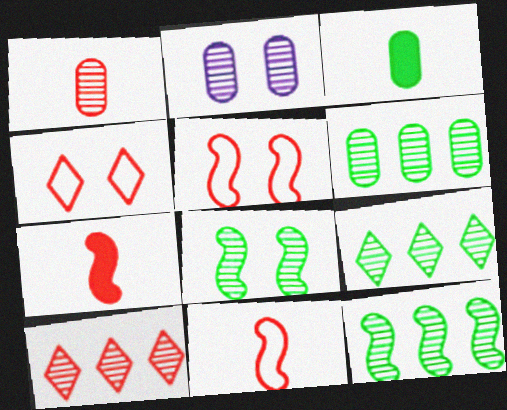[[1, 2, 6], 
[6, 9, 12]]